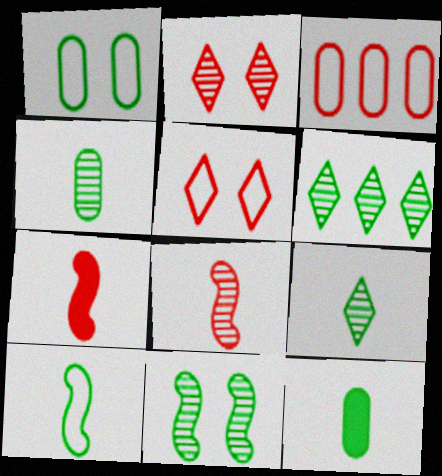[[2, 3, 7], 
[4, 6, 11], 
[9, 10, 12]]